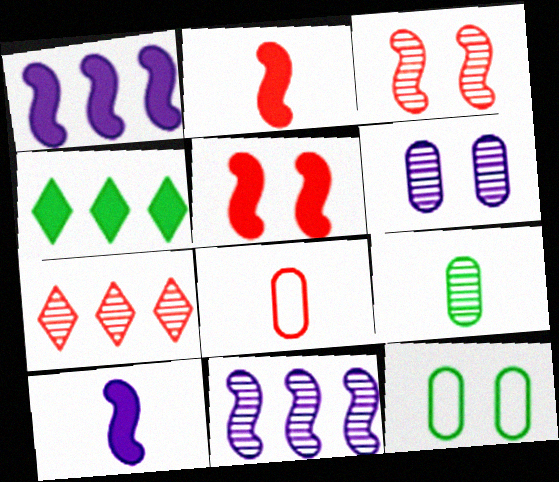[[5, 7, 8], 
[7, 10, 12]]